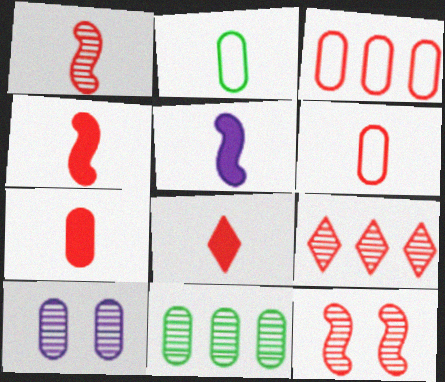[[1, 6, 8], 
[3, 8, 12], 
[4, 7, 8]]